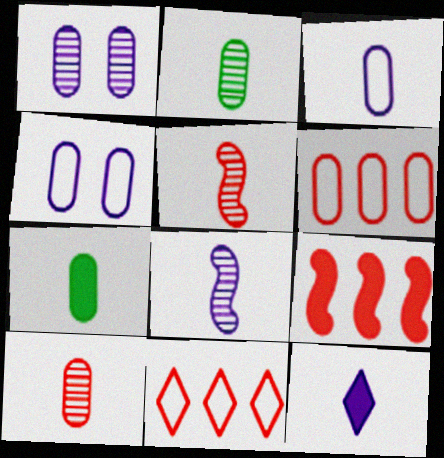[[1, 6, 7], 
[3, 7, 10], 
[3, 8, 12]]